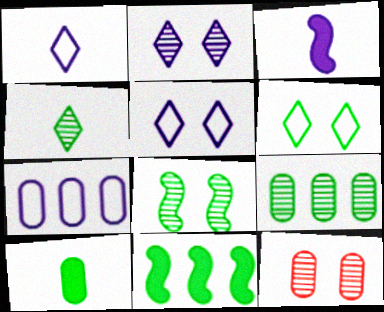[[1, 11, 12], 
[2, 3, 7], 
[2, 8, 12], 
[4, 8, 9], 
[7, 10, 12]]